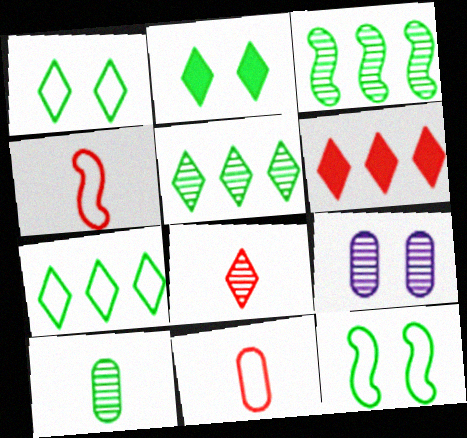[[3, 8, 9]]